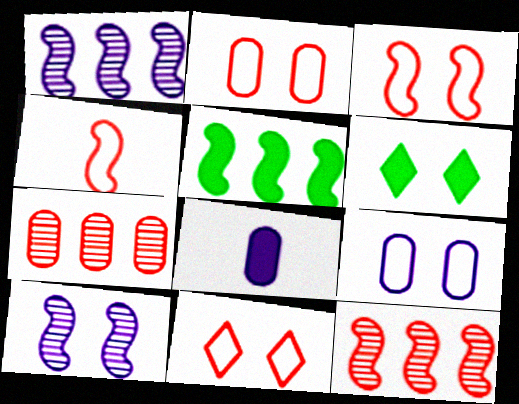[[2, 3, 11], 
[2, 6, 10], 
[4, 5, 10]]